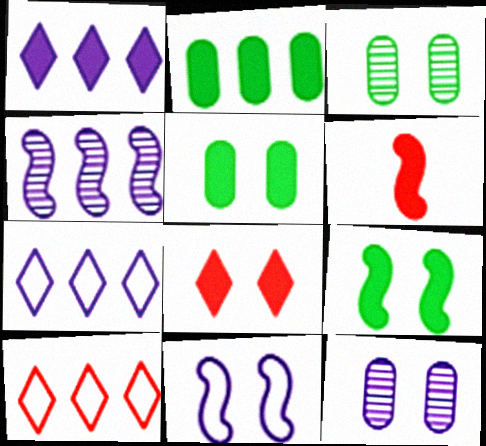[[1, 5, 6], 
[2, 4, 10], 
[3, 6, 7], 
[3, 8, 11]]